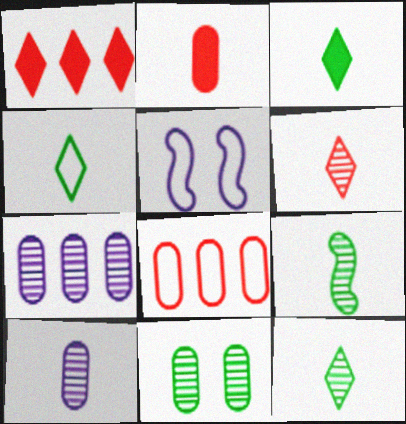[[3, 4, 12], 
[4, 5, 8], 
[6, 9, 10]]